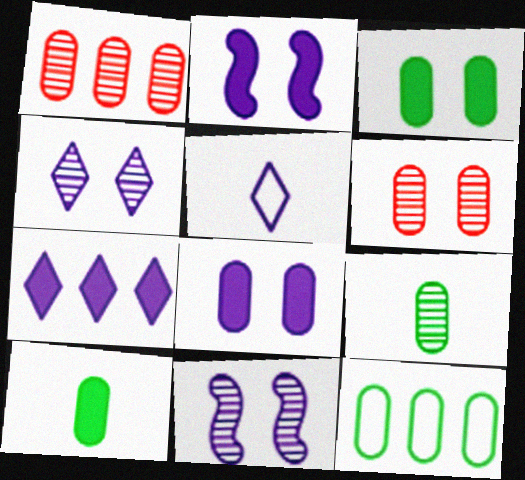[[3, 9, 12], 
[4, 5, 7]]